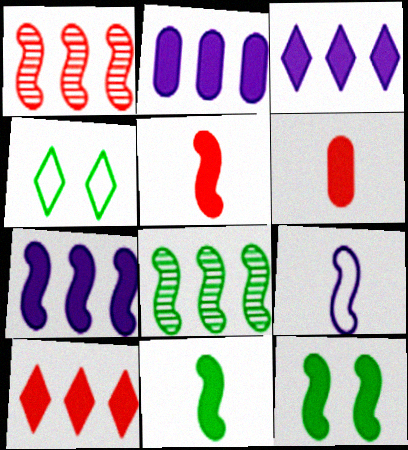[[1, 9, 12], 
[2, 3, 7], 
[3, 6, 12], 
[5, 7, 12]]